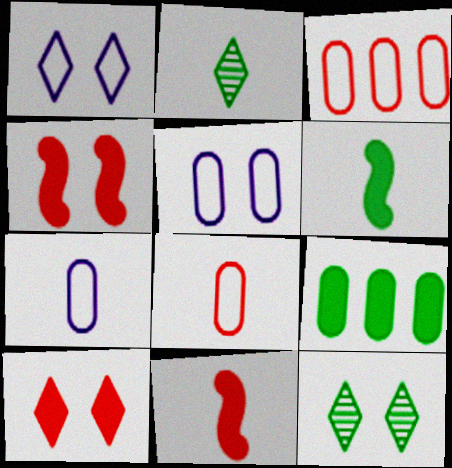[[1, 10, 12], 
[2, 7, 11], 
[4, 5, 12]]